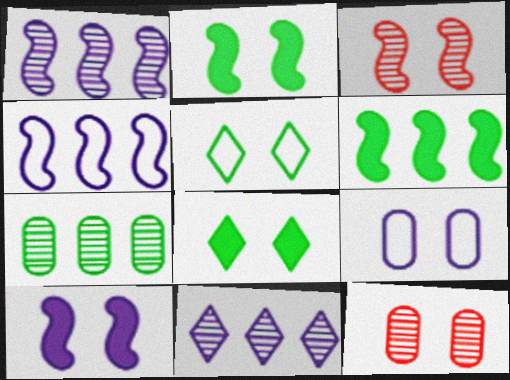[[3, 8, 9], 
[5, 10, 12]]